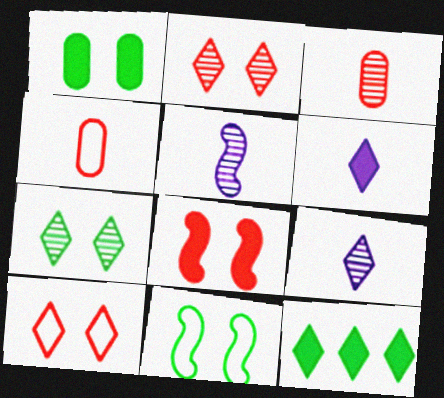[[1, 7, 11], 
[9, 10, 12]]